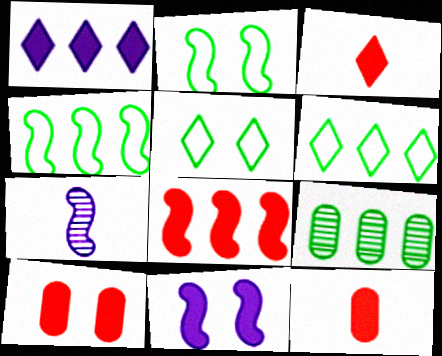[[2, 7, 8], 
[3, 8, 10], 
[6, 7, 10]]